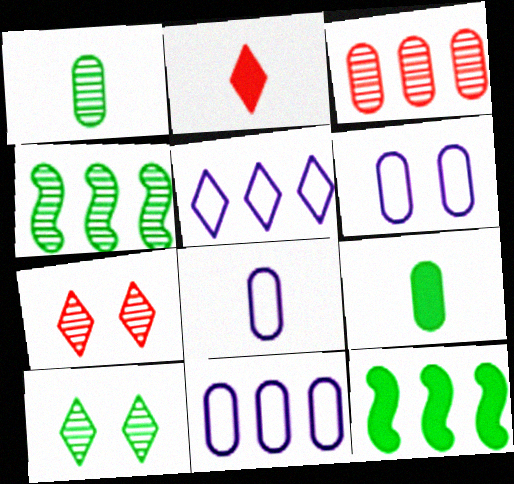[[1, 4, 10], 
[2, 4, 6], 
[2, 5, 10], 
[3, 5, 12], 
[3, 6, 9], 
[6, 8, 11], 
[7, 8, 12]]